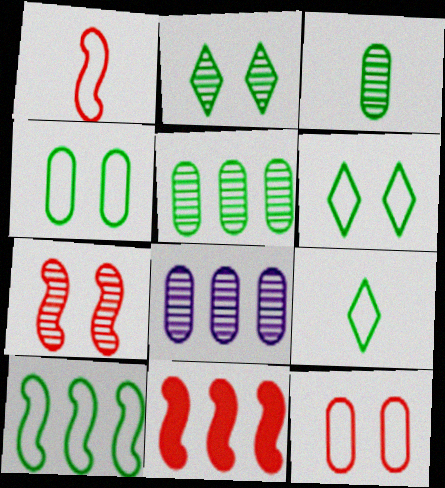[[1, 7, 11], 
[4, 9, 10]]